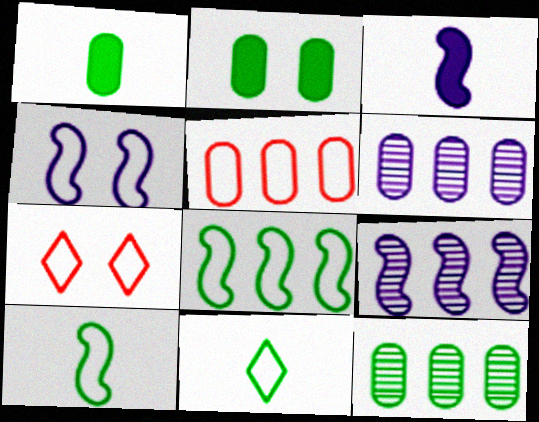[[1, 7, 9], 
[3, 4, 9], 
[3, 7, 12], 
[4, 5, 11]]